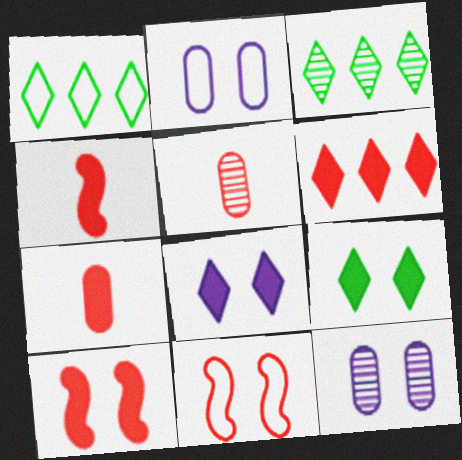[[1, 4, 12], 
[2, 3, 4], 
[5, 6, 11], 
[6, 7, 10], 
[9, 11, 12]]